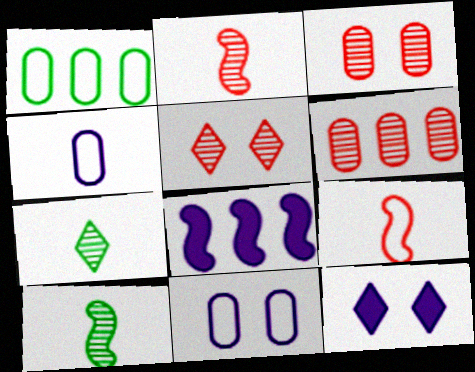[[1, 2, 12], 
[2, 5, 6]]